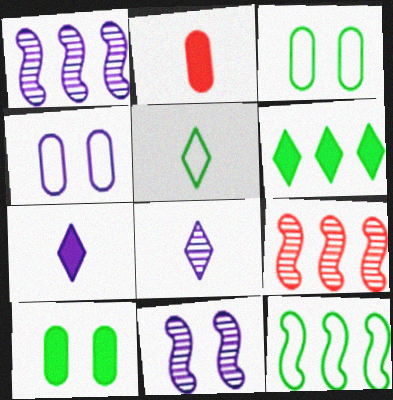[[1, 4, 7], 
[3, 5, 12], 
[3, 7, 9]]